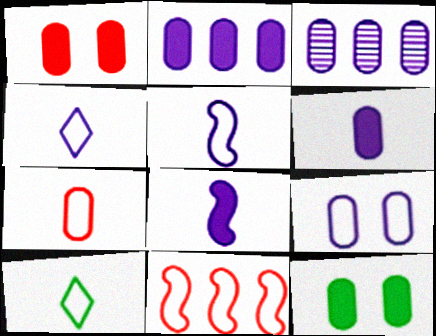[[3, 6, 9], 
[3, 7, 12], 
[5, 7, 10], 
[9, 10, 11]]